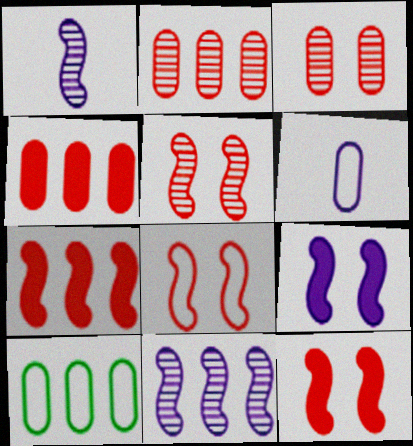[[5, 8, 12]]